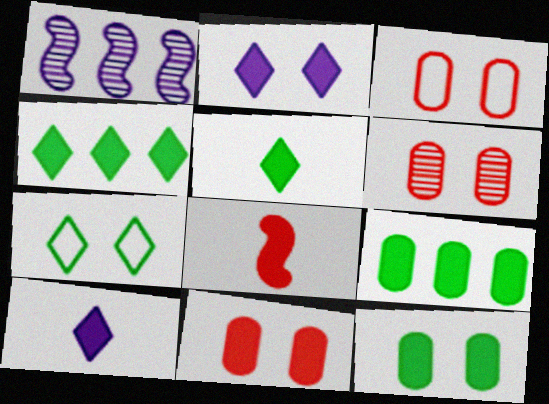[[1, 3, 5], 
[2, 8, 9], 
[3, 6, 11]]